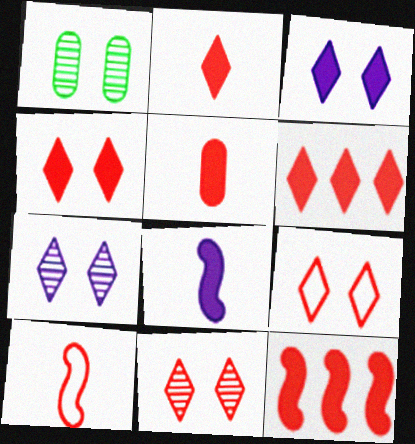[[2, 4, 6], 
[4, 5, 12], 
[4, 9, 11]]